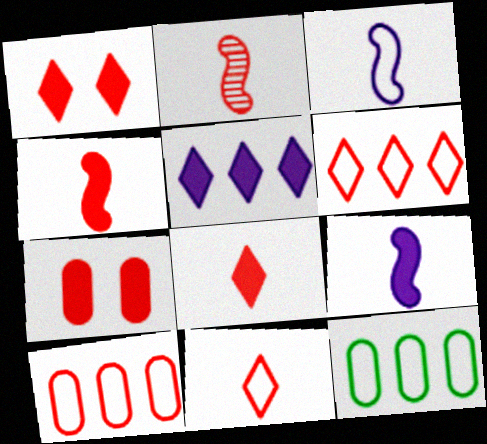[[1, 2, 10], 
[2, 6, 7]]